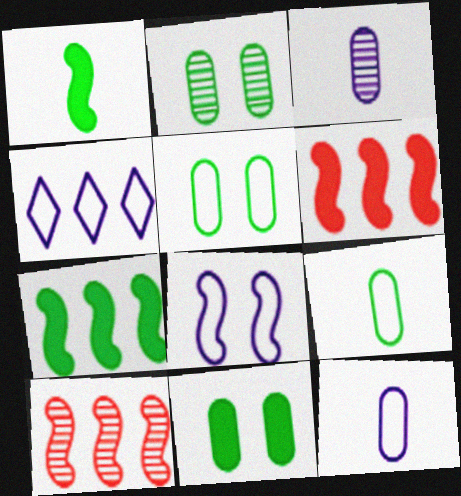[[1, 8, 10], 
[2, 5, 11], 
[4, 8, 12]]